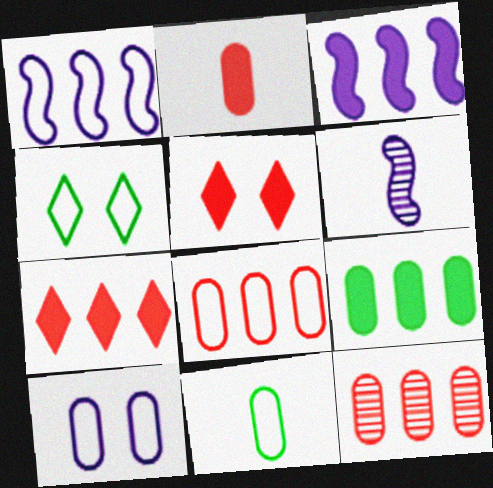[[3, 7, 9], 
[8, 10, 11]]